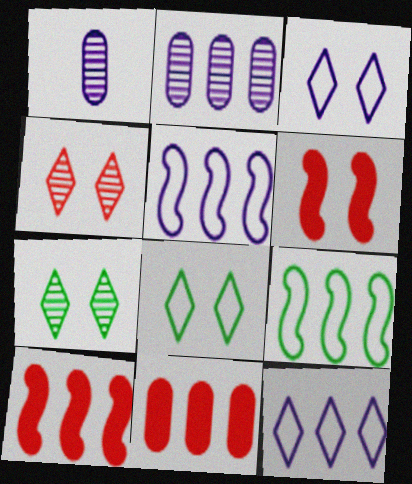[[1, 8, 10]]